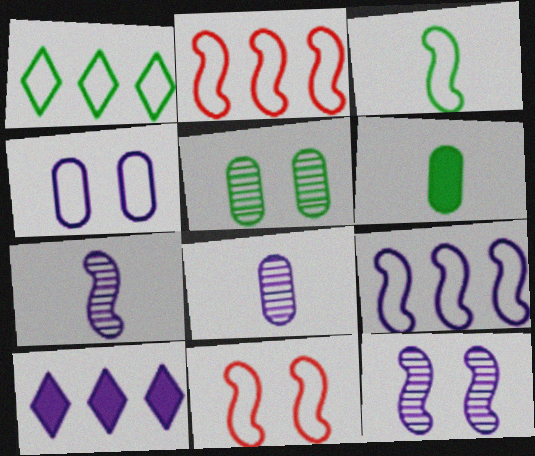[[3, 9, 11], 
[4, 7, 10]]